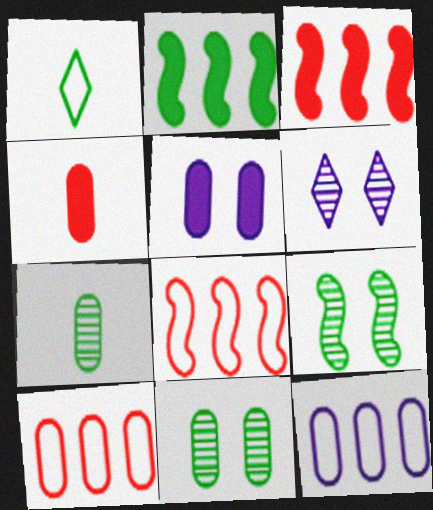[[1, 2, 11], 
[4, 11, 12], 
[5, 7, 10]]